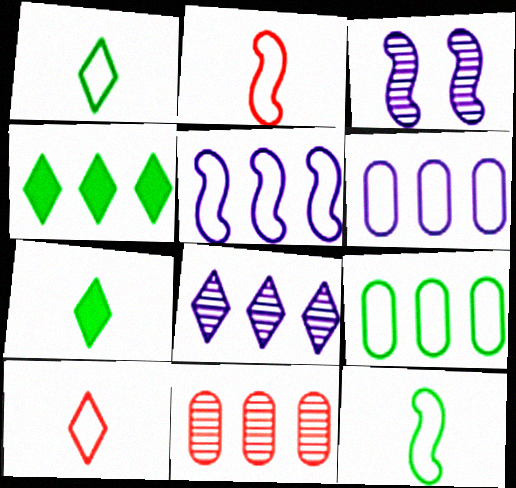[[4, 5, 11]]